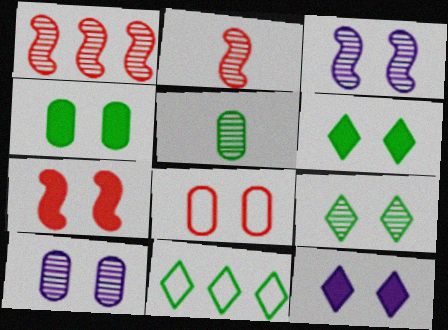[[3, 6, 8], 
[4, 7, 12], 
[4, 8, 10]]